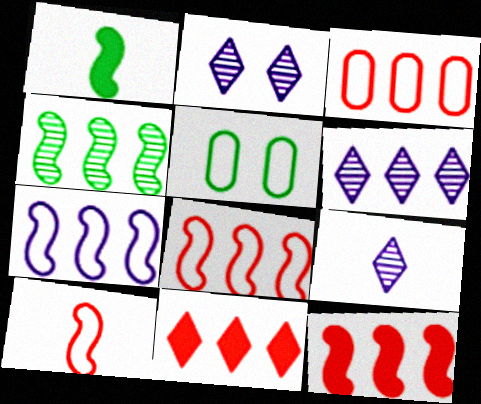[[1, 2, 3], 
[2, 6, 9], 
[4, 7, 12], 
[5, 9, 12]]